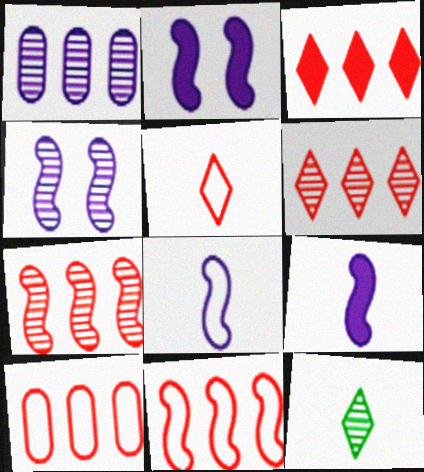[[2, 10, 12], 
[3, 7, 10]]